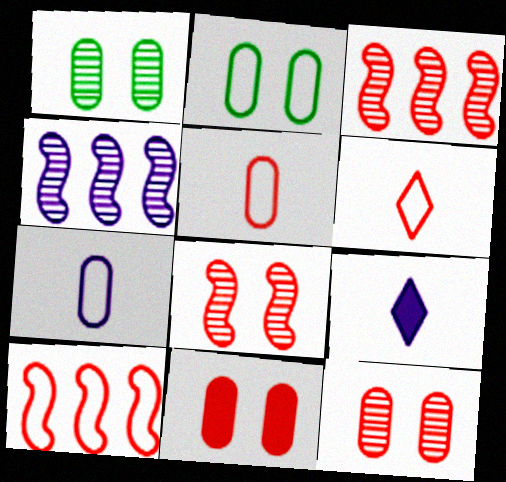[[1, 9, 10], 
[2, 3, 9], 
[3, 6, 11]]